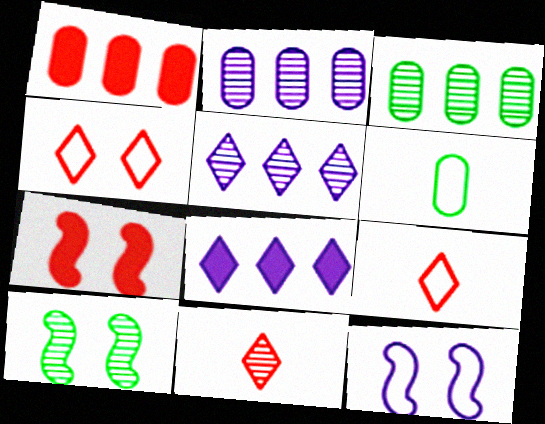[[2, 10, 11], 
[5, 6, 7], 
[7, 10, 12]]